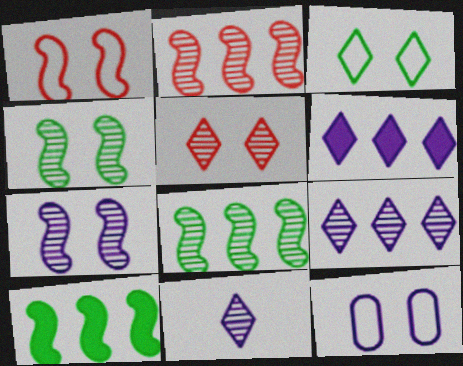[[1, 3, 12]]